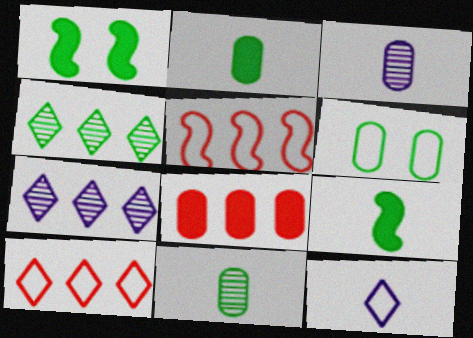[[1, 3, 10], 
[3, 6, 8], 
[4, 6, 9], 
[5, 6, 12]]